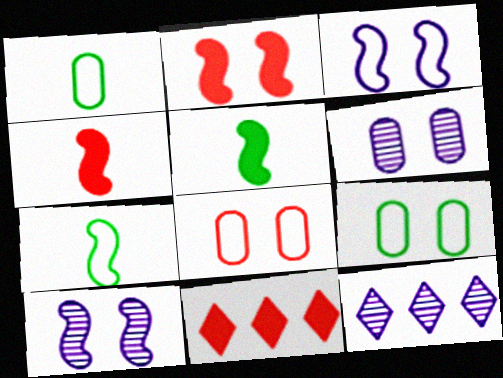[[1, 2, 12], 
[1, 10, 11], 
[4, 9, 12], 
[5, 8, 12], 
[6, 7, 11]]